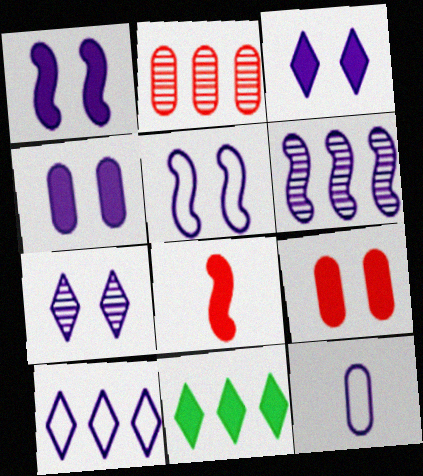[[1, 3, 4], 
[3, 6, 12], 
[4, 5, 7], 
[4, 8, 11], 
[5, 10, 12]]